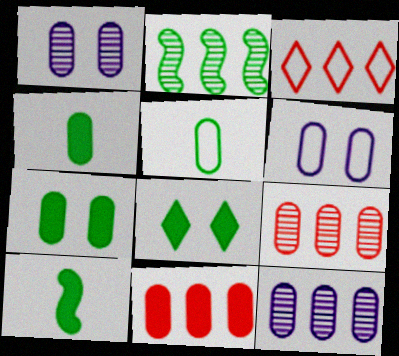[[1, 3, 10], 
[1, 5, 11], 
[2, 5, 8], 
[4, 6, 9]]